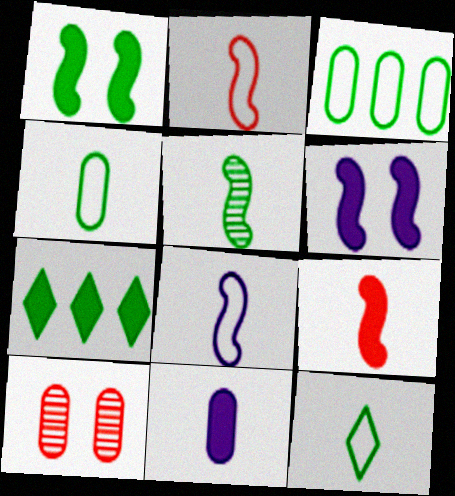[[3, 10, 11], 
[5, 8, 9], 
[7, 8, 10]]